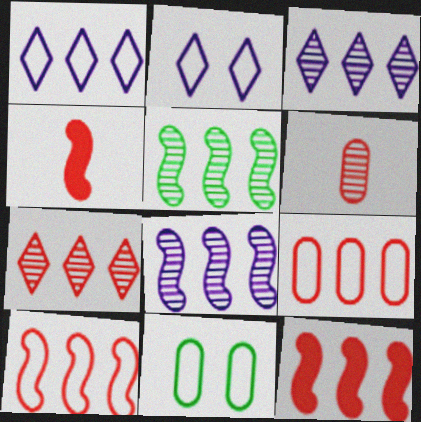[[3, 4, 11], 
[7, 9, 12]]